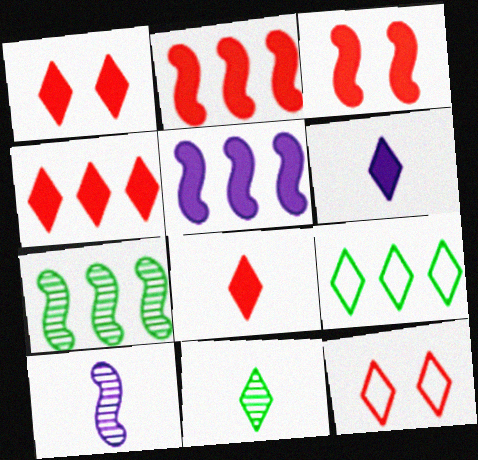[[1, 4, 8]]